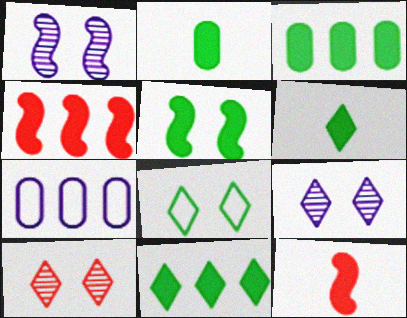[[2, 5, 11], 
[3, 5, 6]]